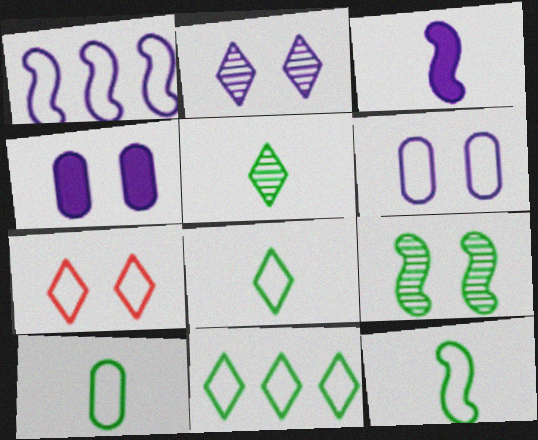[[1, 7, 10], 
[4, 7, 9], 
[8, 10, 12]]